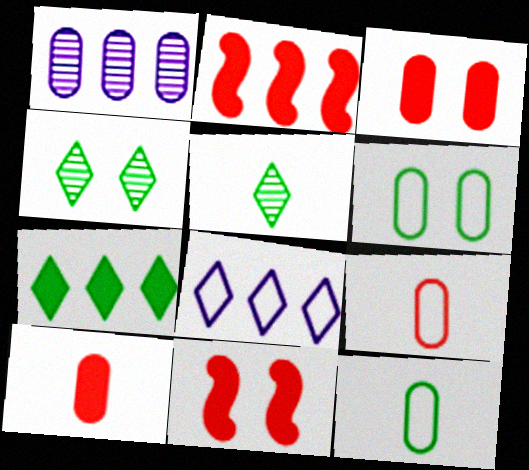[[1, 3, 12], 
[1, 6, 10]]